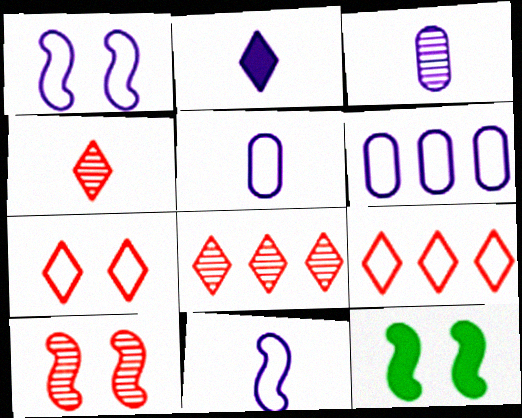[[1, 10, 12], 
[2, 3, 11], 
[3, 9, 12], 
[4, 6, 12], 
[5, 8, 12]]